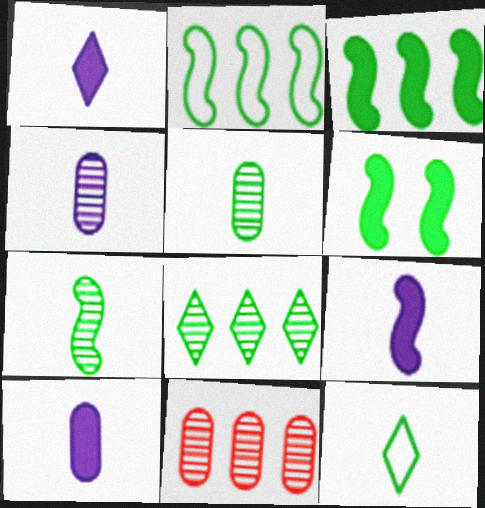[[1, 9, 10], 
[2, 6, 7]]